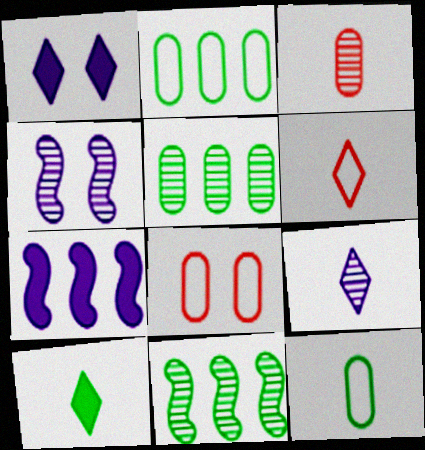[[6, 9, 10]]